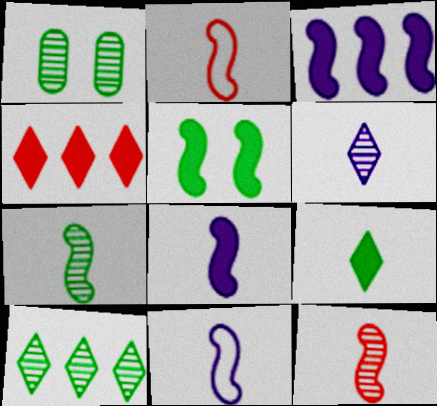[[1, 4, 11], 
[1, 7, 10], 
[2, 7, 8]]